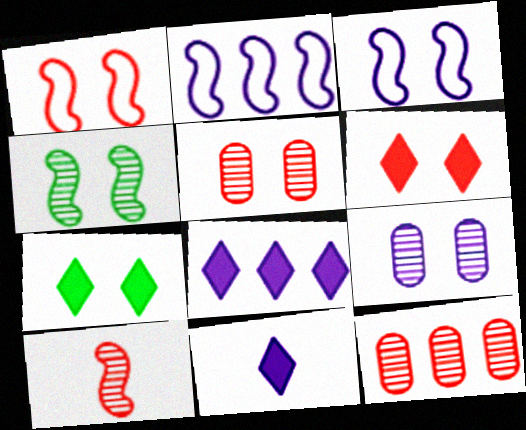[[1, 5, 6], 
[1, 7, 9], 
[2, 9, 11], 
[3, 5, 7]]